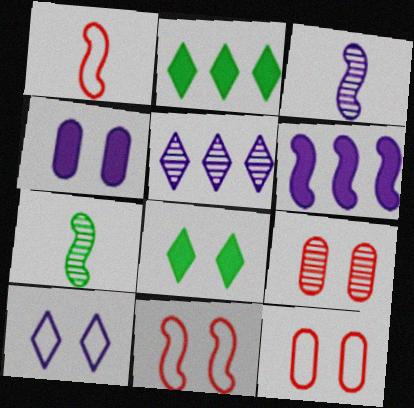[[2, 3, 12], 
[5, 7, 9], 
[6, 7, 11]]